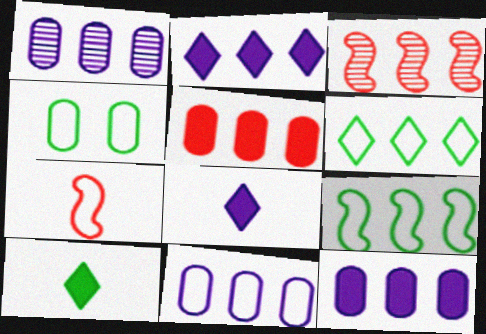[[1, 11, 12], 
[3, 4, 8], 
[3, 6, 12]]